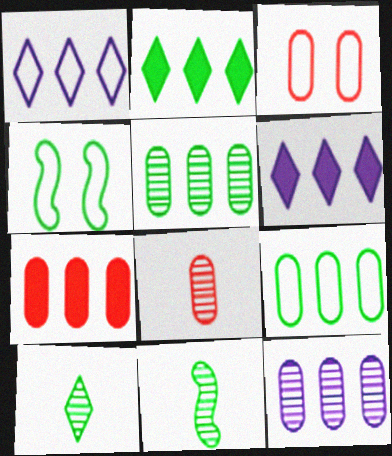[[3, 6, 11], 
[3, 7, 8], 
[4, 6, 8], 
[7, 9, 12]]